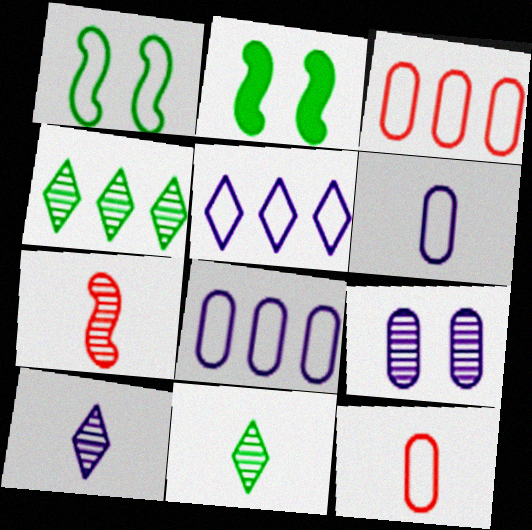[[1, 5, 12], 
[2, 3, 10], 
[4, 7, 9]]